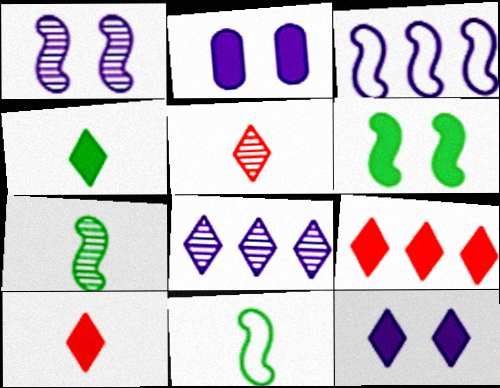[[4, 9, 12]]